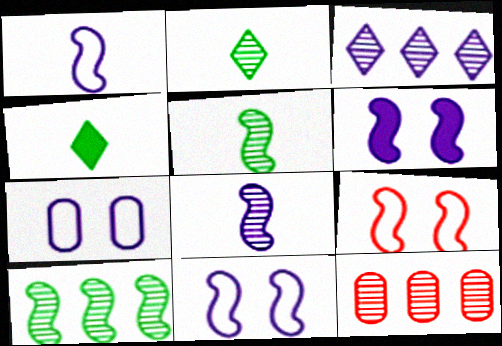[[3, 10, 12], 
[4, 11, 12]]